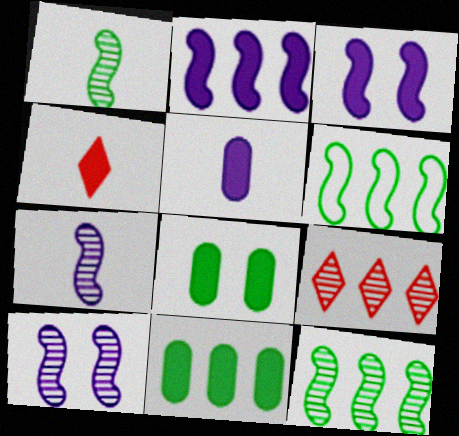[[2, 4, 8], 
[3, 4, 11]]